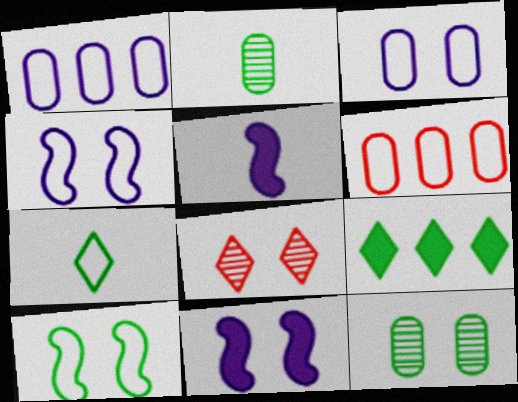[[2, 9, 10], 
[4, 6, 7]]